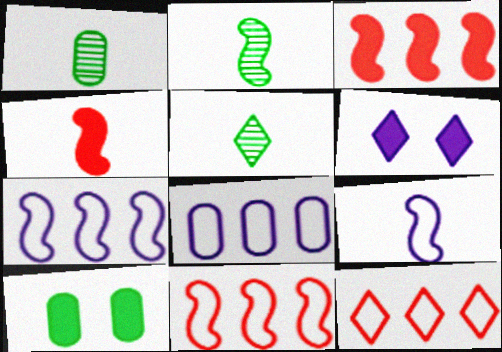[[1, 2, 5], 
[1, 6, 11], 
[2, 4, 9], 
[5, 6, 12]]